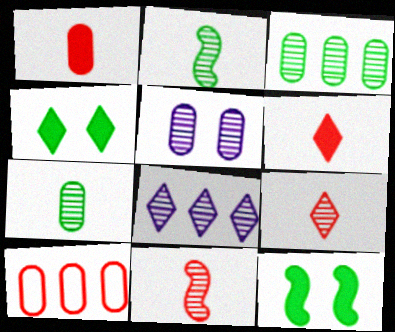[]